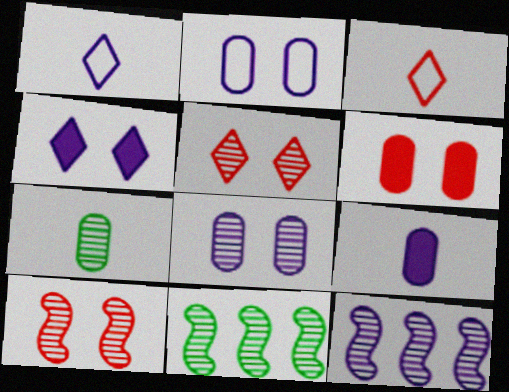[[1, 6, 11], 
[5, 7, 12]]